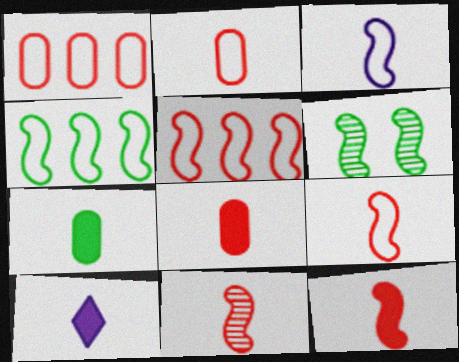[[1, 6, 10], 
[7, 10, 12], 
[9, 11, 12]]